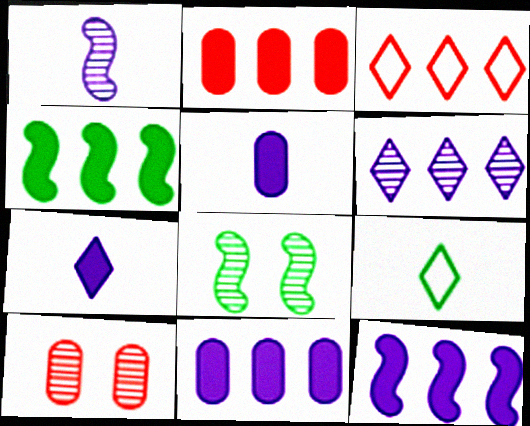[[3, 5, 8], 
[9, 10, 12]]